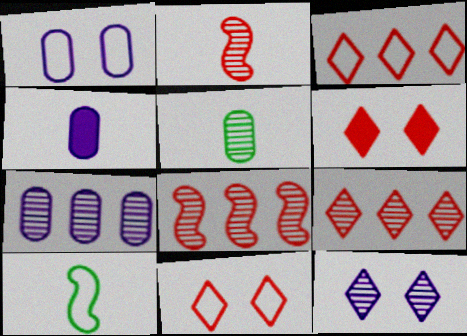[[1, 3, 10], 
[1, 4, 7], 
[5, 8, 12], 
[6, 7, 10]]